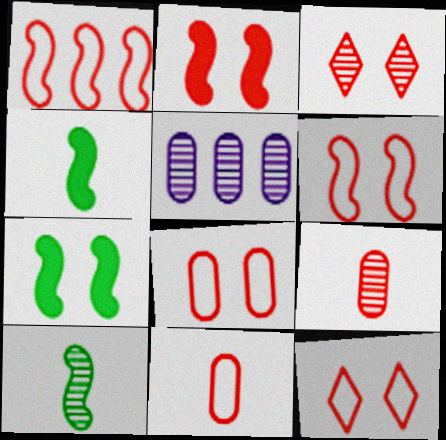[[1, 11, 12], 
[2, 3, 8], 
[3, 5, 10], 
[4, 5, 12], 
[6, 8, 12]]